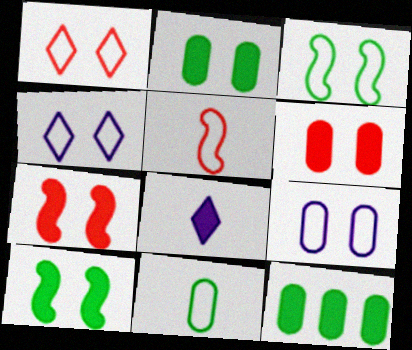[[1, 3, 9], 
[7, 8, 12]]